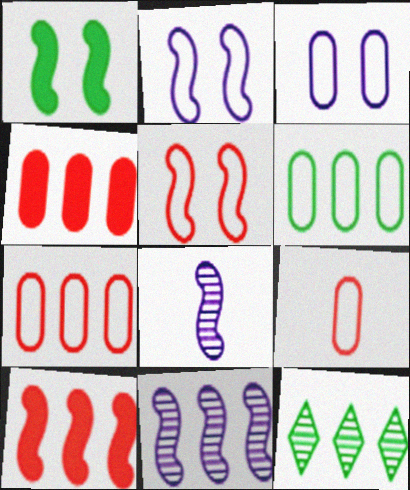[[3, 6, 9]]